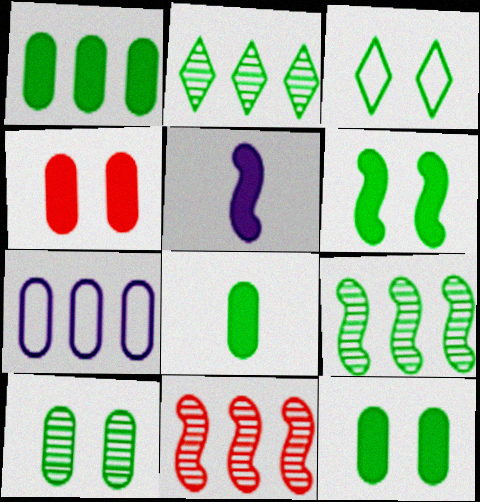[[1, 8, 12], 
[3, 6, 10], 
[3, 8, 9]]